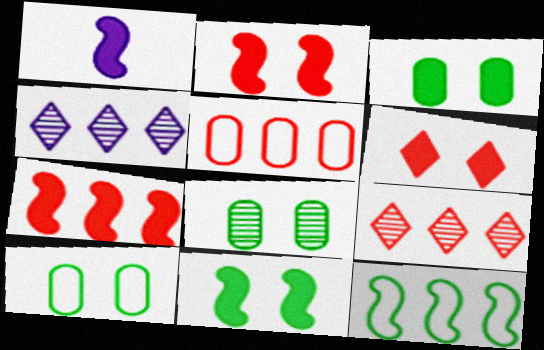[[1, 7, 11], 
[1, 9, 10], 
[3, 8, 10], 
[5, 7, 9]]